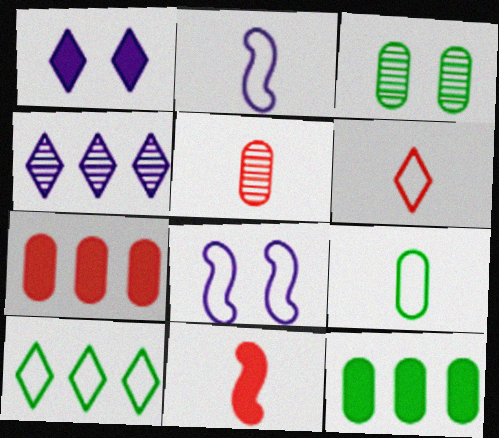[[1, 11, 12], 
[2, 6, 9], 
[3, 9, 12], 
[5, 6, 11]]